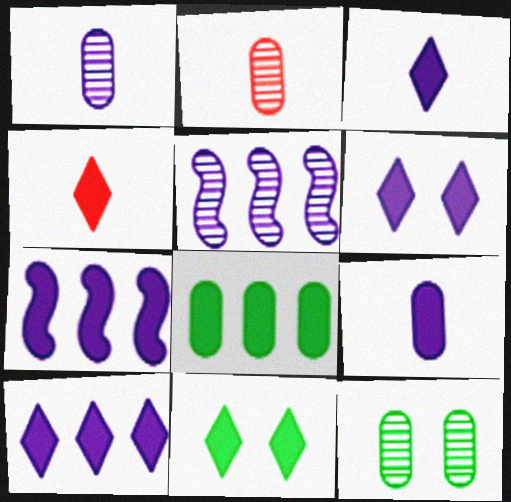[[3, 6, 10], 
[4, 10, 11], 
[6, 7, 9]]